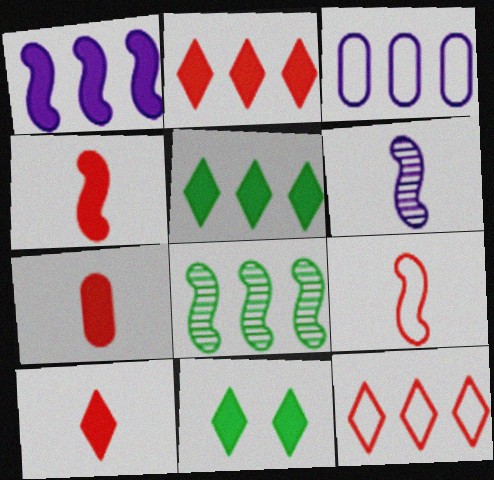[[1, 7, 11], 
[2, 3, 8], 
[4, 7, 10]]